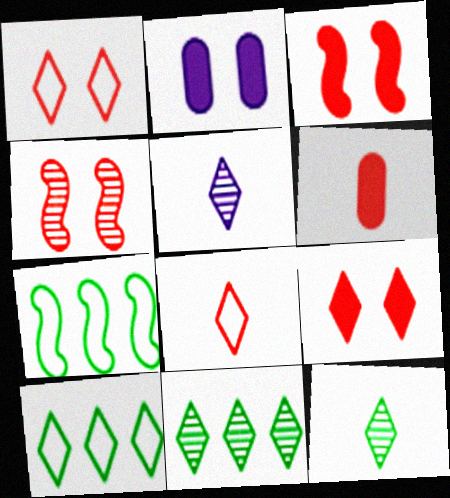[[5, 9, 10]]